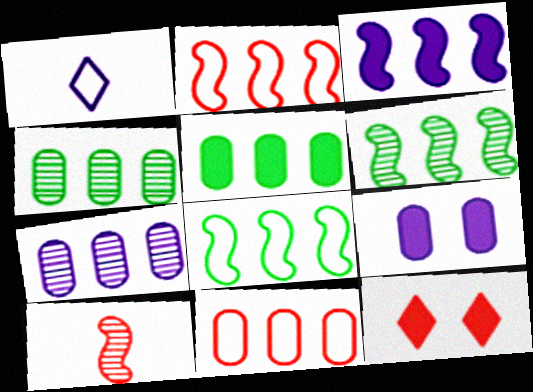[[2, 3, 6], 
[5, 7, 11], 
[10, 11, 12]]